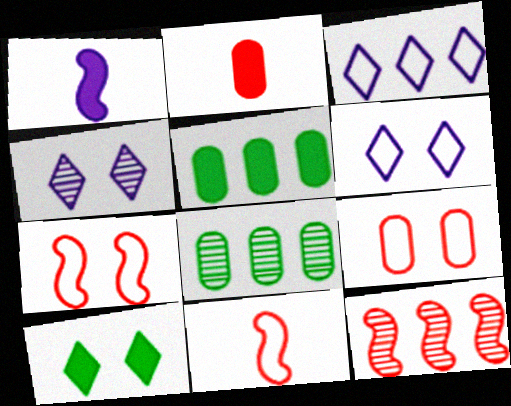[[3, 5, 12], 
[4, 5, 11]]